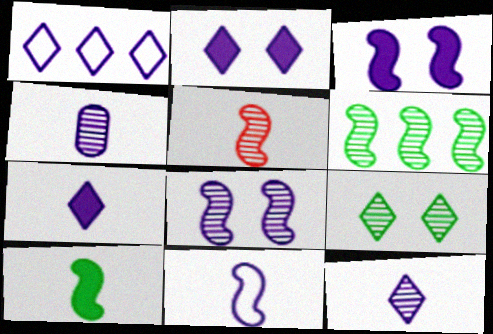[[1, 2, 12], 
[1, 3, 4], 
[4, 7, 11], 
[5, 6, 8], 
[5, 10, 11]]